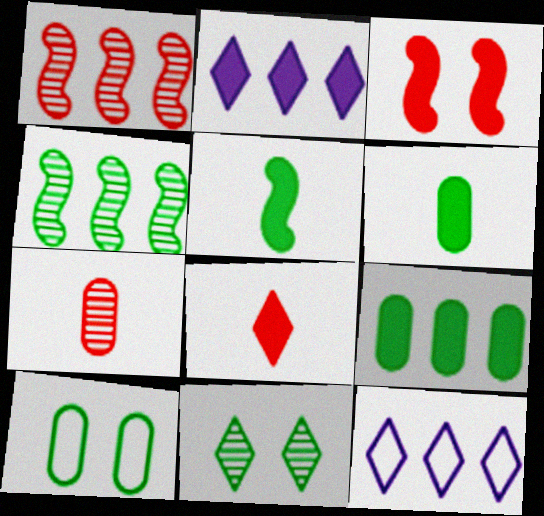[[1, 9, 12], 
[2, 3, 6], 
[8, 11, 12]]